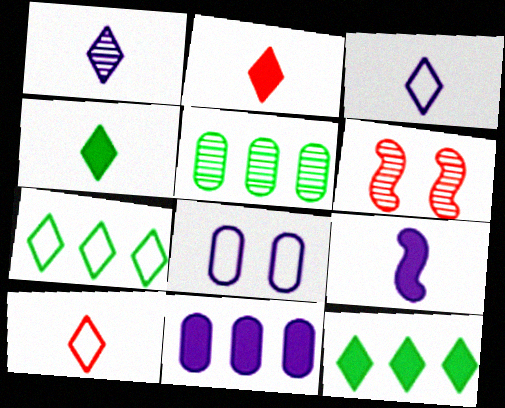[[1, 4, 10], 
[1, 5, 6]]